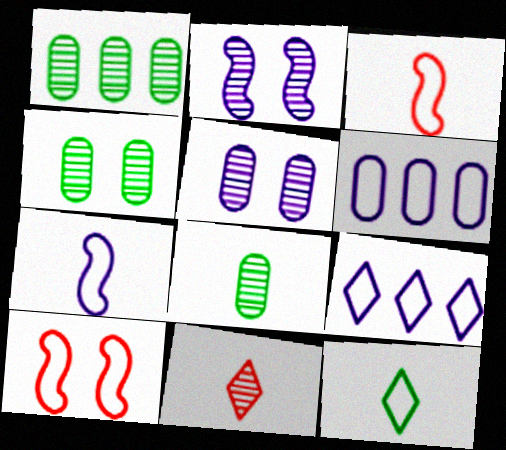[[1, 2, 11], 
[1, 4, 8], 
[6, 10, 12]]